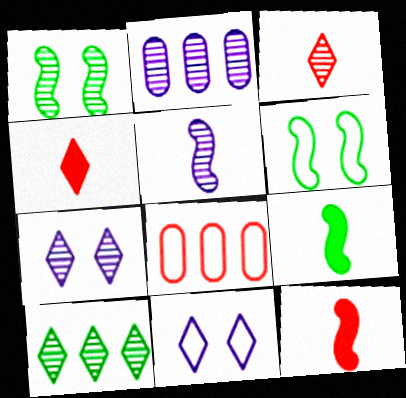[[1, 2, 3], 
[2, 4, 6], 
[2, 5, 7], 
[3, 7, 10], 
[4, 10, 11], 
[7, 8, 9]]